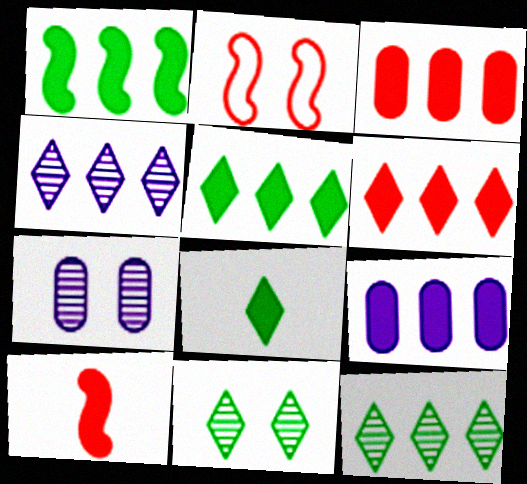[[1, 6, 9]]